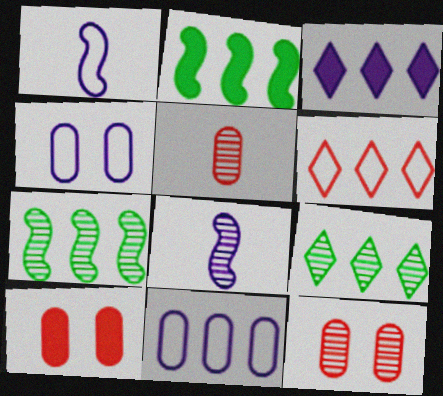[[1, 9, 10], 
[3, 4, 8], 
[3, 6, 9], 
[8, 9, 12]]